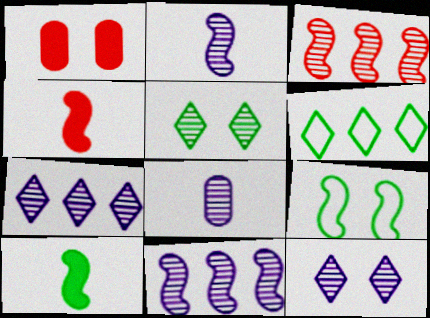[[1, 2, 6], 
[1, 9, 12], 
[3, 5, 8], 
[4, 9, 11], 
[8, 11, 12]]